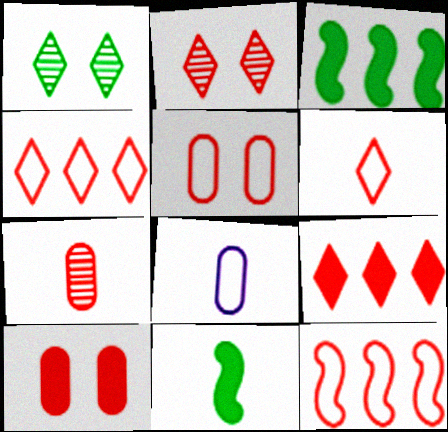[[2, 3, 8], 
[2, 6, 9], 
[5, 6, 12]]